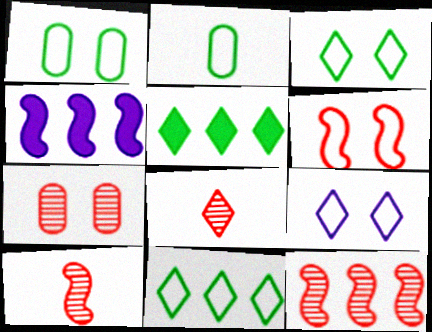[[1, 4, 8], 
[1, 6, 9], 
[5, 8, 9], 
[7, 8, 12]]